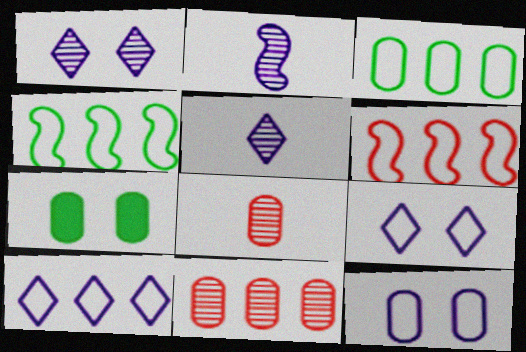[[3, 6, 10], 
[5, 6, 7]]